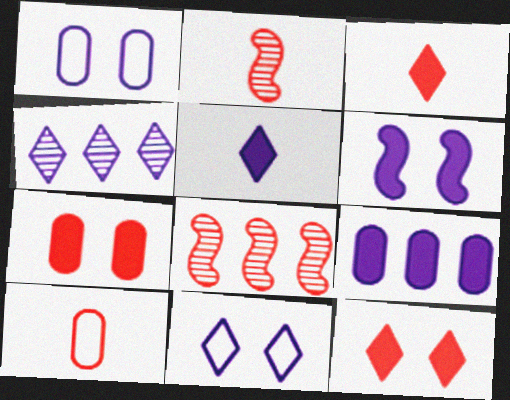[[2, 3, 10], 
[4, 5, 11], 
[5, 6, 9], 
[8, 10, 12]]